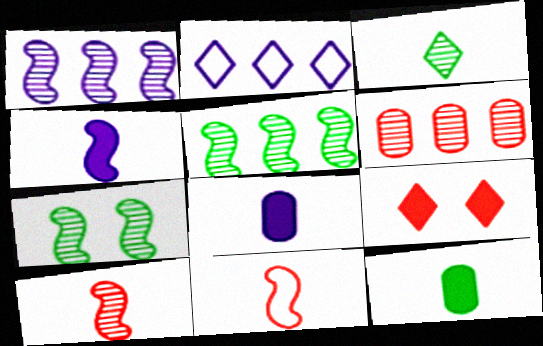[[1, 7, 10], 
[2, 3, 9], 
[3, 8, 11], 
[6, 9, 11]]